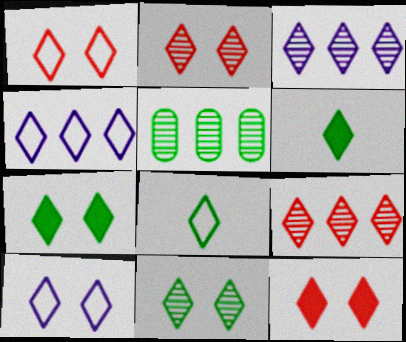[[1, 2, 12], 
[1, 3, 6], 
[1, 4, 8], 
[2, 4, 6], 
[2, 7, 10], 
[3, 8, 12], 
[6, 9, 10], 
[10, 11, 12]]